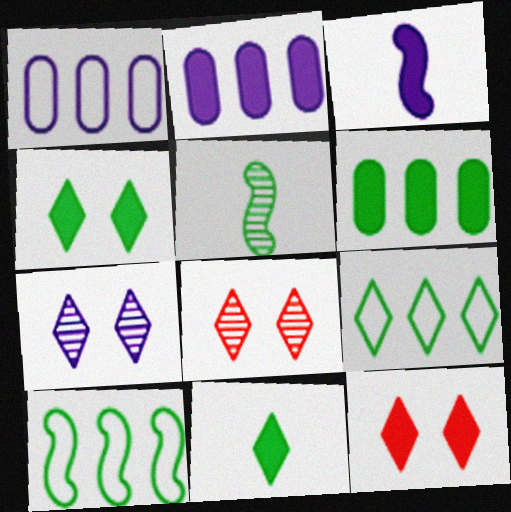[[1, 3, 7], 
[1, 5, 12], 
[3, 6, 12]]